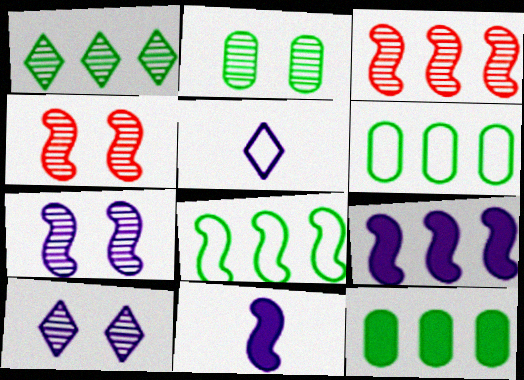[[1, 8, 12], 
[2, 4, 10], 
[3, 8, 9], 
[4, 5, 12], 
[4, 8, 11]]